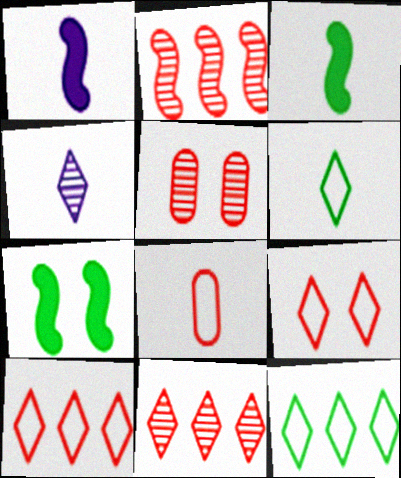[[1, 5, 12], 
[3, 4, 8]]